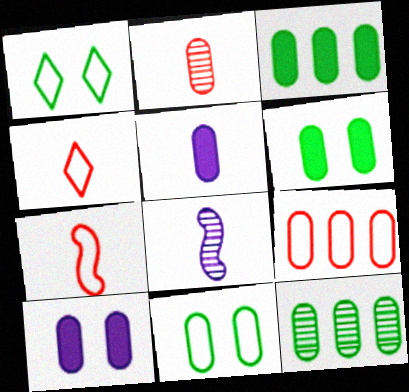[]